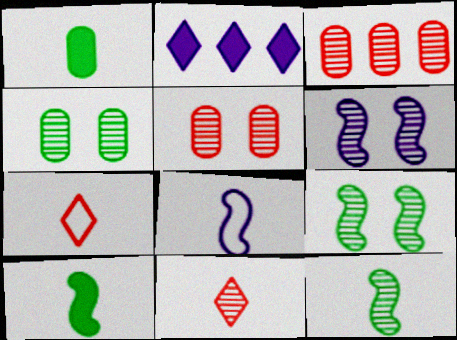[[1, 8, 11]]